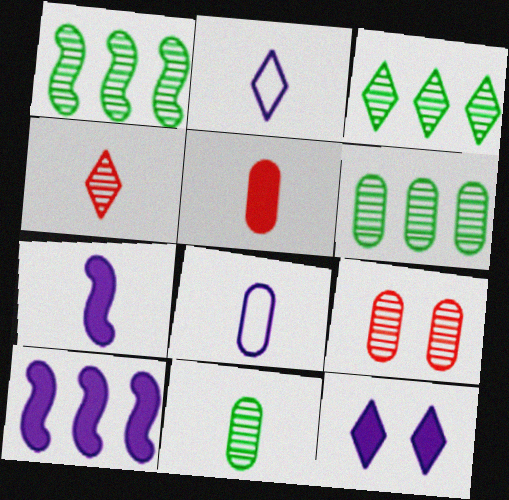[[1, 3, 6], 
[5, 8, 11]]